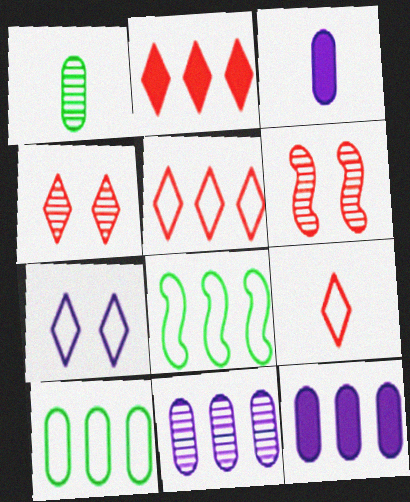[[2, 4, 9], 
[2, 8, 11], 
[3, 4, 8]]